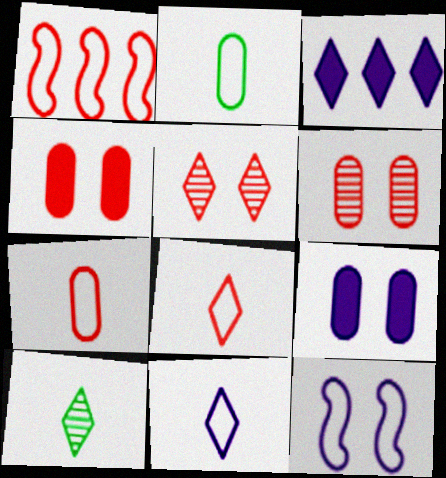[[1, 9, 10]]